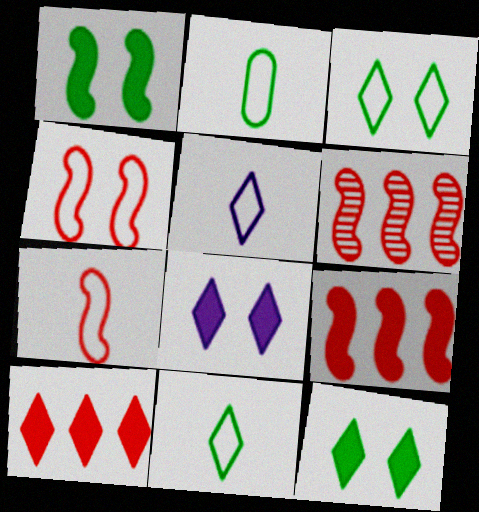[[2, 5, 7], 
[2, 6, 8]]